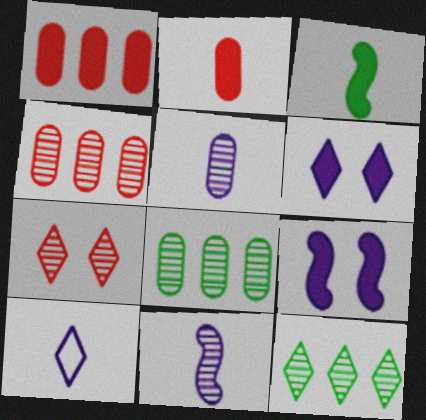[[1, 3, 6], 
[7, 8, 11]]